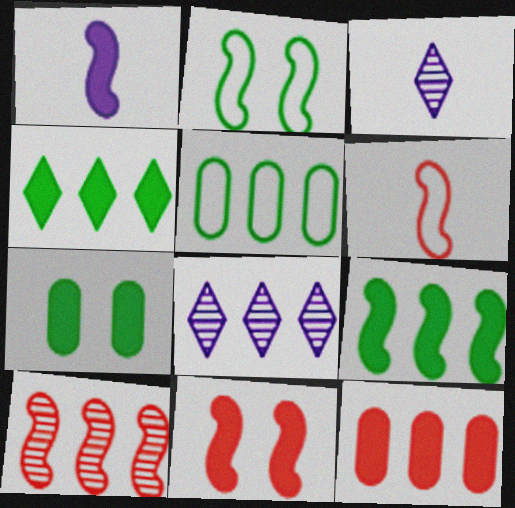[[1, 2, 10], 
[1, 9, 11], 
[2, 3, 12], 
[3, 5, 11], 
[6, 7, 8], 
[6, 10, 11]]